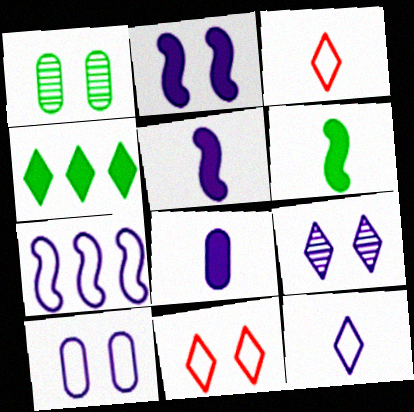[[1, 2, 11], 
[2, 9, 10], 
[3, 4, 9], 
[7, 8, 9], 
[7, 10, 12]]